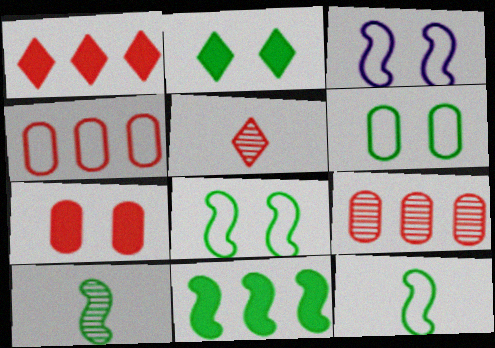[[8, 10, 11]]